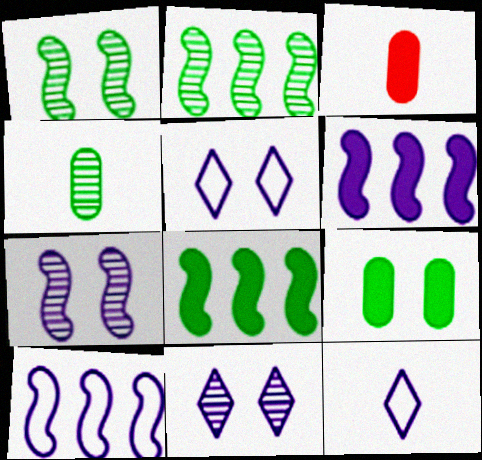[[2, 3, 5]]